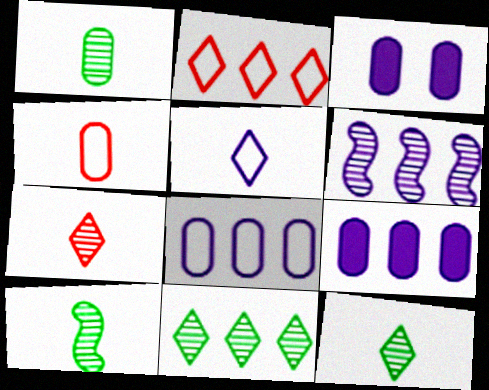[[1, 10, 12], 
[2, 3, 10], 
[3, 5, 6]]